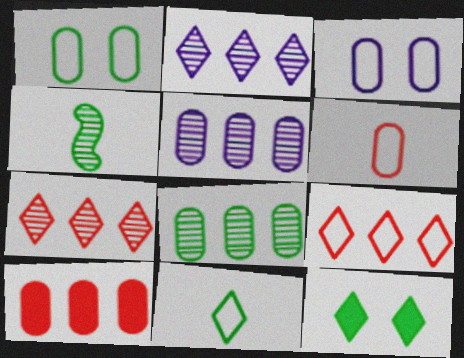[]